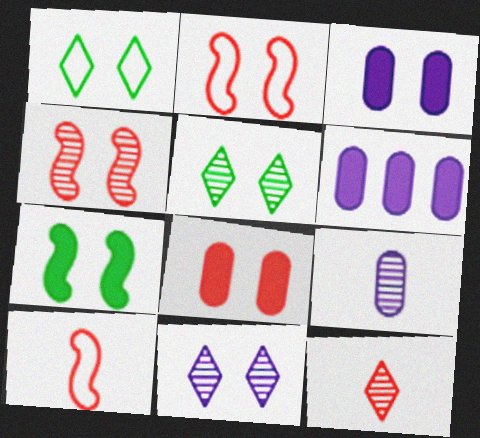[[1, 3, 4], 
[2, 3, 5], 
[5, 6, 10]]